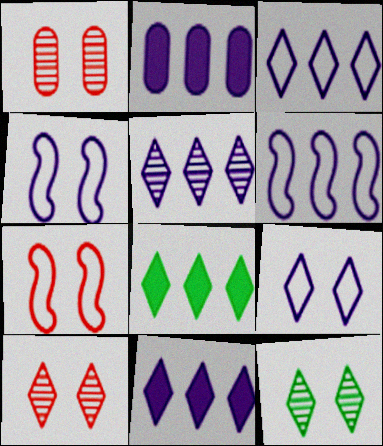[[2, 5, 6], 
[3, 5, 11]]